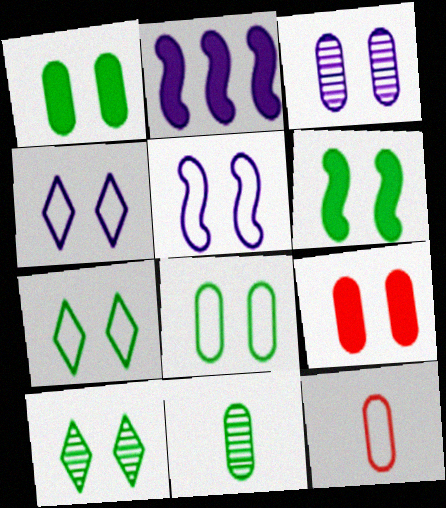[[2, 10, 12], 
[3, 8, 9], 
[5, 9, 10], 
[6, 8, 10]]